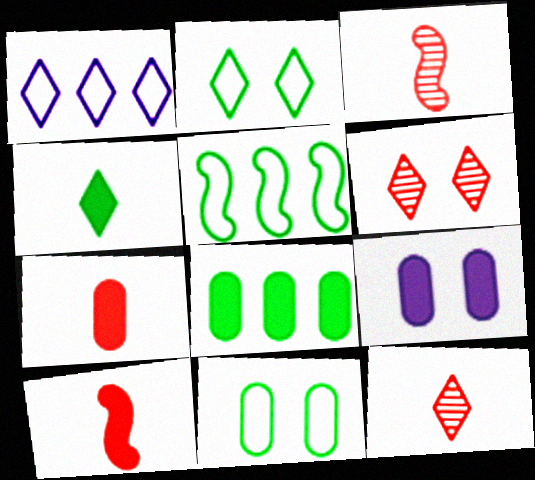[[1, 4, 6], 
[5, 9, 12], 
[7, 8, 9]]